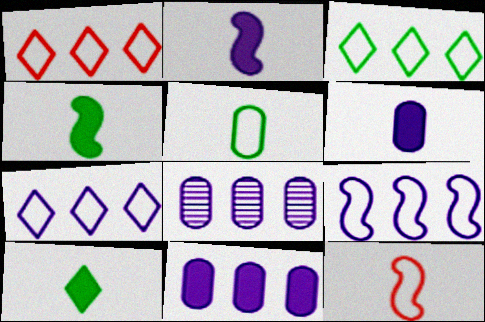[[1, 3, 7]]